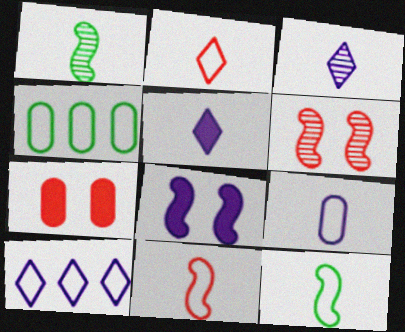[[1, 7, 10], 
[2, 9, 12], 
[4, 5, 6]]